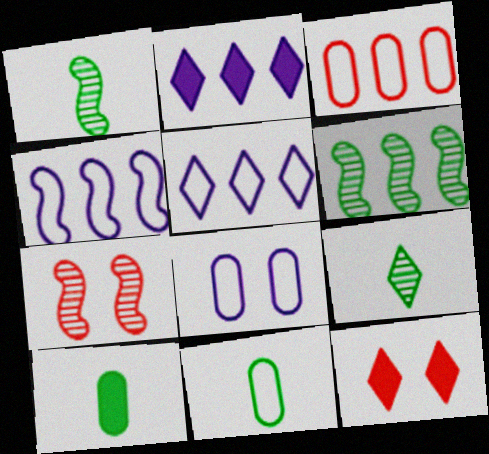[[2, 3, 6], 
[2, 7, 11], 
[3, 8, 11], 
[5, 7, 10], 
[5, 9, 12]]